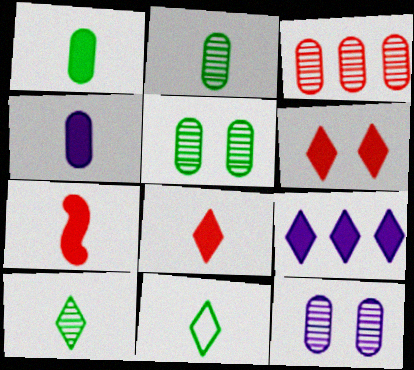[[2, 3, 12]]